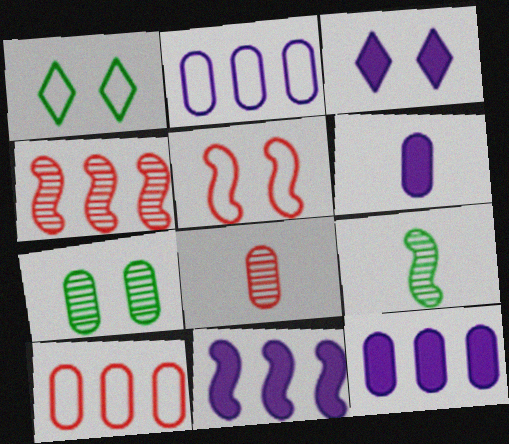[[1, 4, 6], 
[1, 8, 11], 
[3, 5, 7], 
[3, 6, 11], 
[3, 9, 10], 
[5, 9, 11], 
[6, 7, 10]]